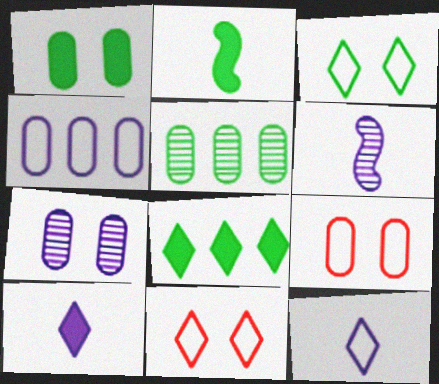[[1, 2, 8], 
[1, 7, 9], 
[2, 3, 5], 
[6, 8, 9]]